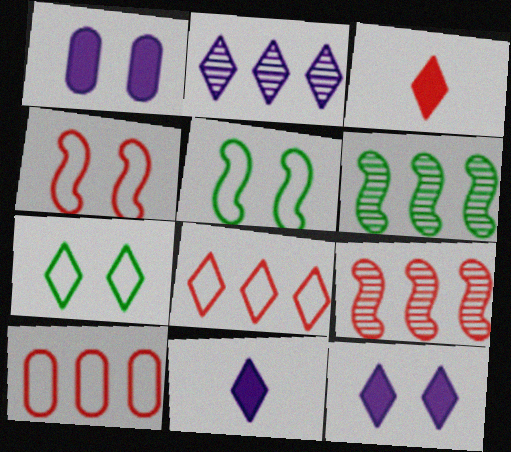[[2, 3, 7]]